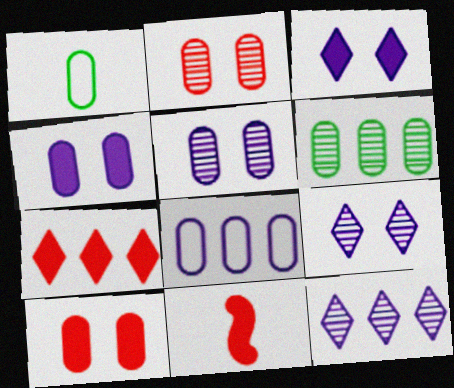[[7, 10, 11]]